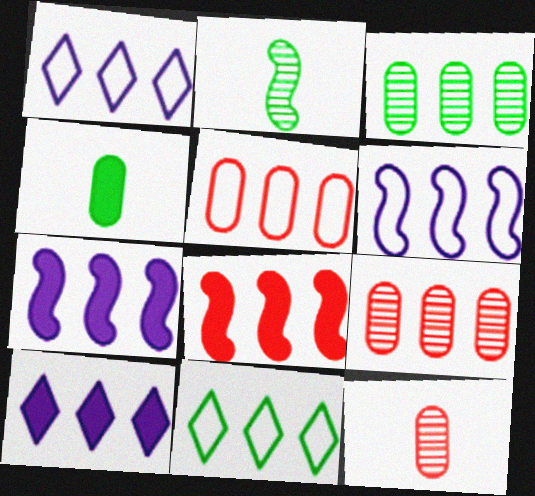[[1, 3, 8], 
[5, 6, 11], 
[7, 9, 11]]